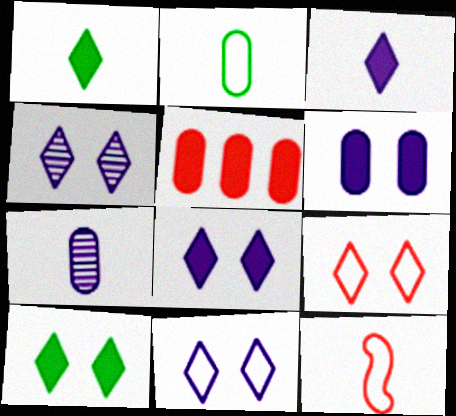[[1, 7, 12], 
[4, 8, 11], 
[4, 9, 10]]